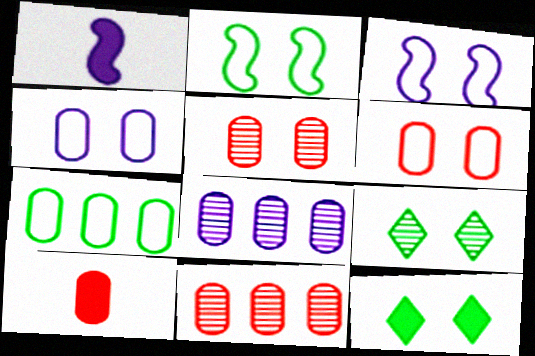[[3, 5, 12], 
[6, 10, 11]]